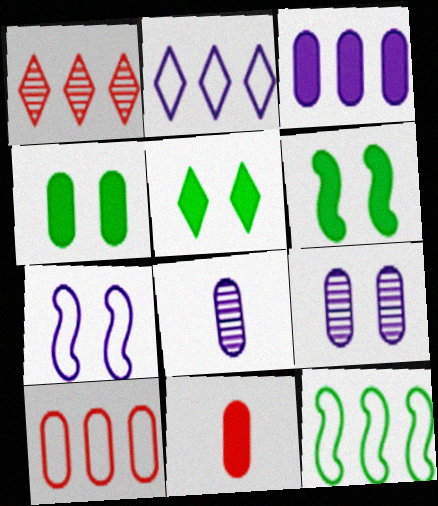[[1, 3, 12], 
[2, 10, 12], 
[3, 4, 11], 
[4, 5, 6], 
[4, 8, 10]]